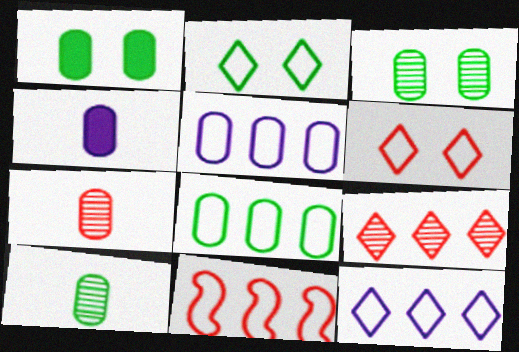[[1, 5, 7], 
[1, 8, 10], 
[8, 11, 12]]